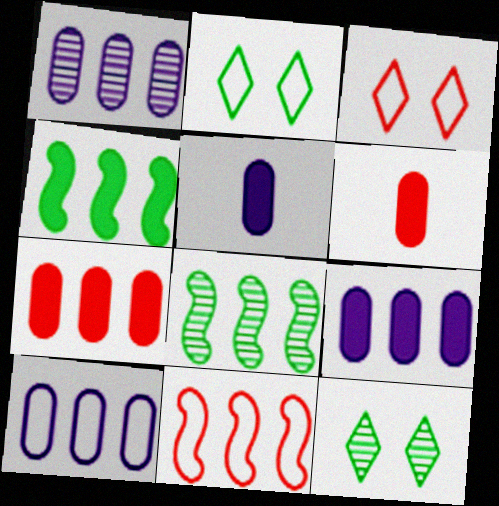[[1, 9, 10], 
[3, 5, 8], 
[5, 11, 12]]